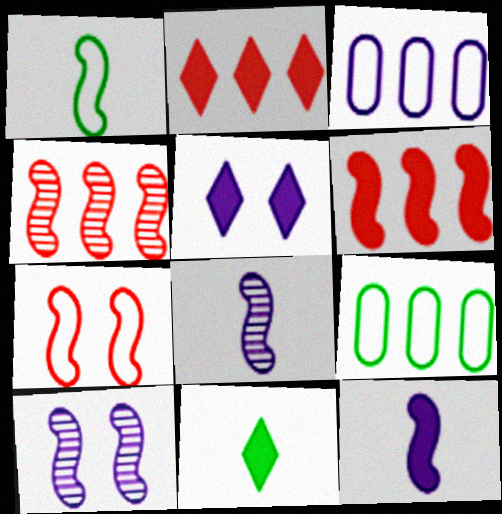[[1, 6, 10], 
[2, 5, 11], 
[3, 5, 8]]